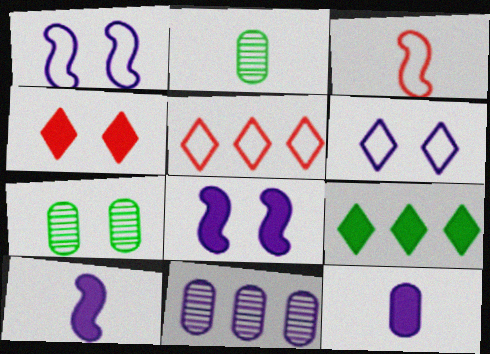[[1, 4, 7], 
[2, 5, 8], 
[5, 7, 10], 
[6, 10, 11]]